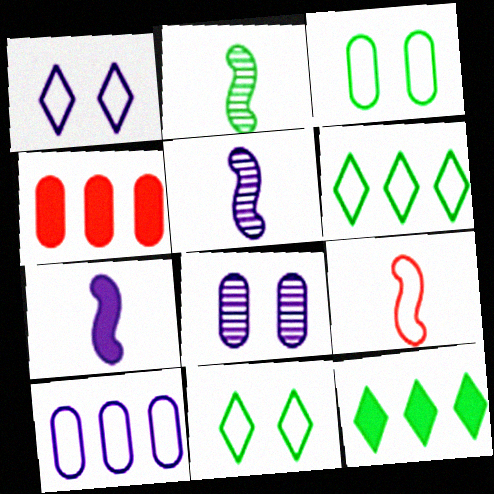[[1, 2, 4], 
[2, 3, 12], 
[2, 7, 9], 
[4, 5, 11], 
[8, 9, 12], 
[9, 10, 11]]